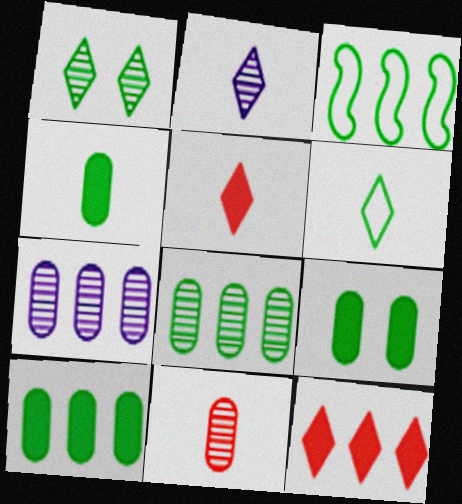[[1, 3, 4], 
[2, 5, 6], 
[3, 7, 12], 
[4, 9, 10]]